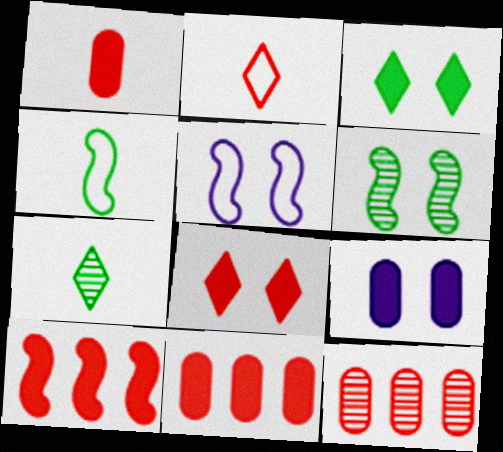[[1, 8, 10], 
[5, 7, 11]]